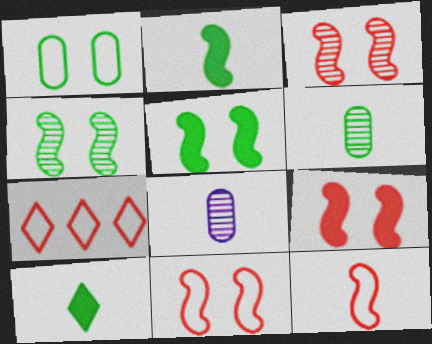[[3, 9, 11], 
[5, 7, 8], 
[8, 10, 12]]